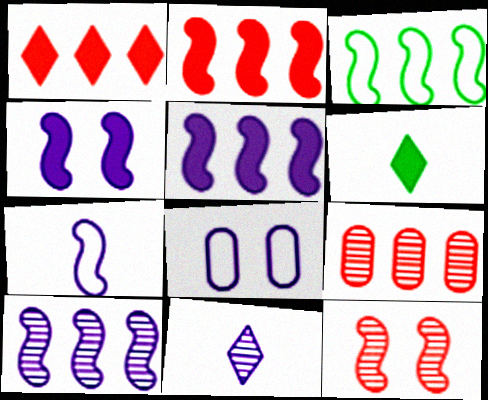[[2, 3, 10], 
[4, 7, 10], 
[5, 8, 11]]